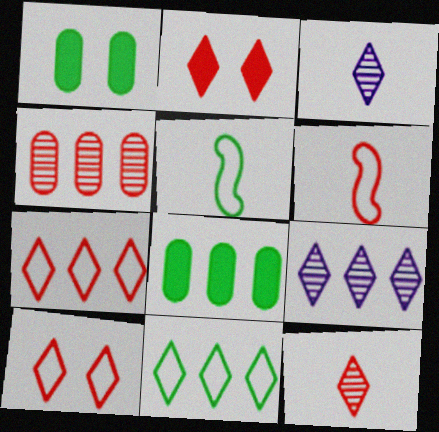[[1, 6, 9], 
[2, 3, 11], 
[2, 4, 6], 
[2, 7, 12]]